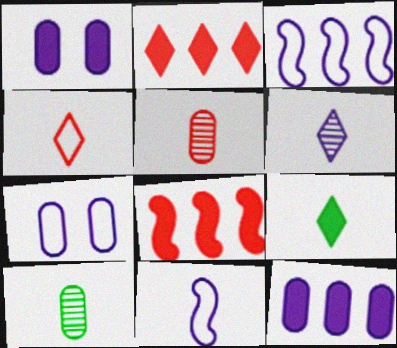[[1, 3, 6], 
[1, 8, 9], 
[4, 6, 9], 
[5, 9, 11]]